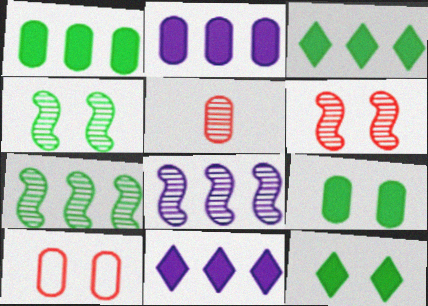[]